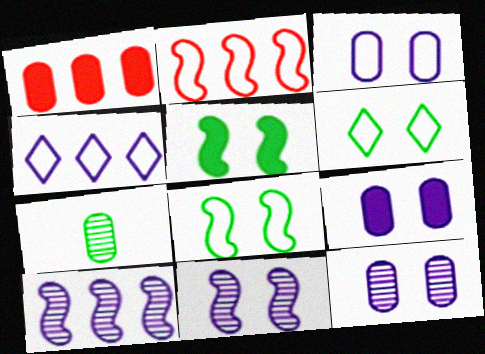[[1, 3, 7], 
[3, 9, 12]]